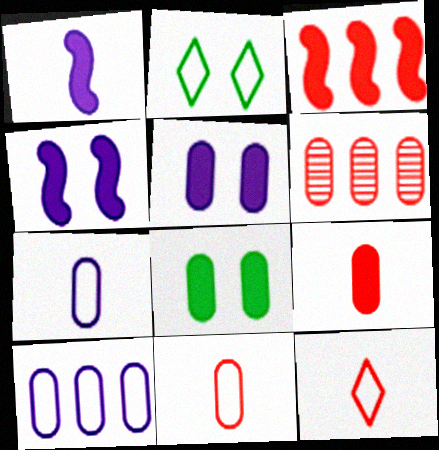[[1, 2, 6], 
[6, 7, 8]]